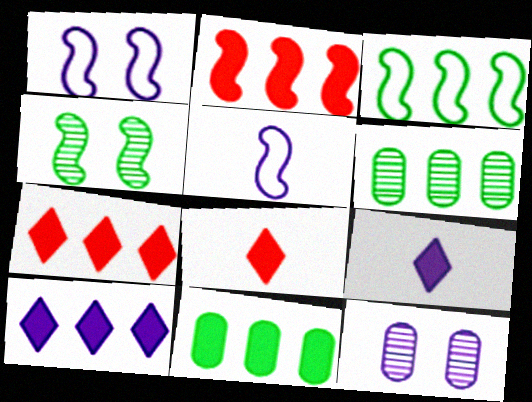[[1, 6, 8], 
[2, 4, 5], 
[2, 10, 11], 
[3, 8, 12], 
[5, 10, 12]]